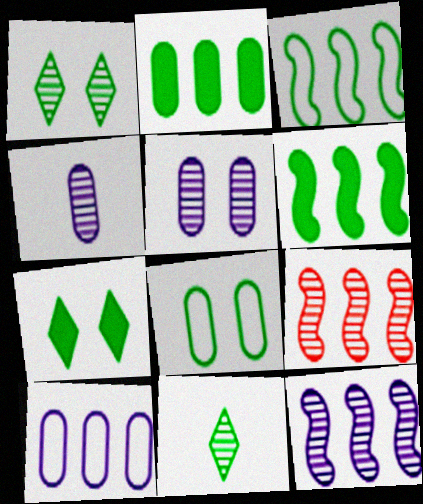[[1, 4, 9], 
[5, 9, 11], 
[6, 8, 11]]